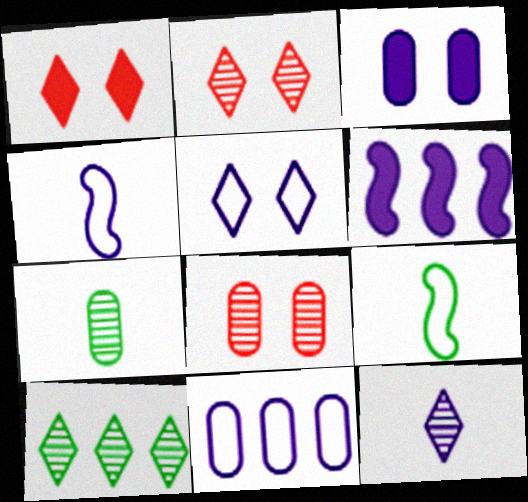[[2, 10, 12], 
[4, 5, 11]]